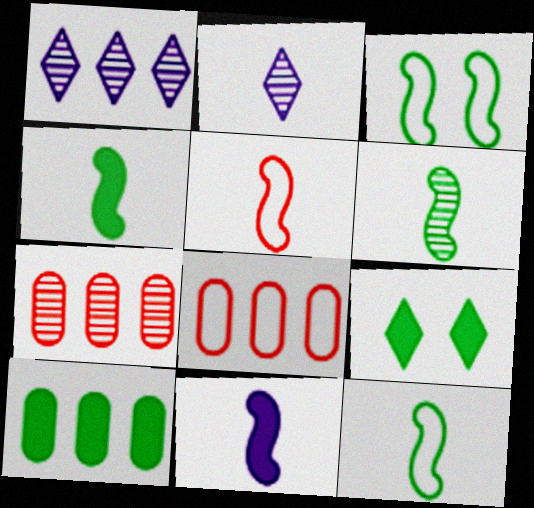[[4, 6, 12], 
[4, 9, 10], 
[5, 6, 11]]